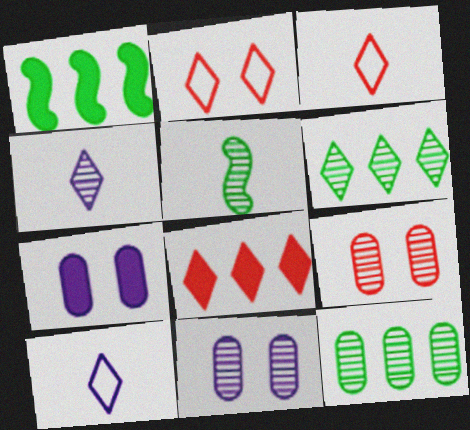[[1, 3, 11], 
[1, 9, 10]]